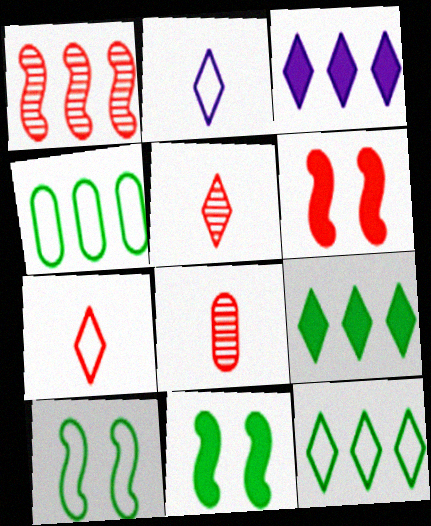[[1, 3, 4], 
[3, 8, 10]]